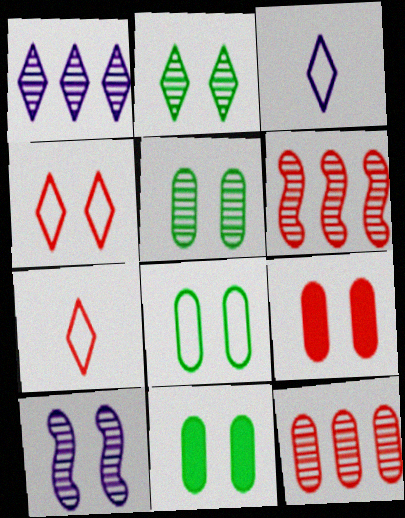[[3, 6, 11], 
[4, 10, 11], 
[5, 8, 11], 
[6, 7, 9]]